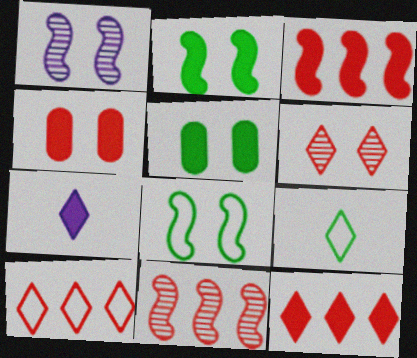[[3, 5, 7]]